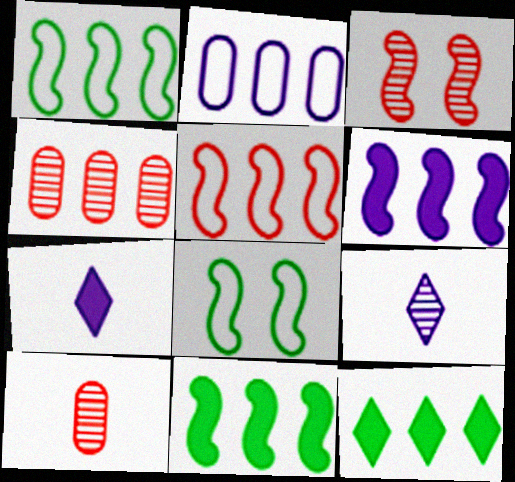[[4, 7, 8]]